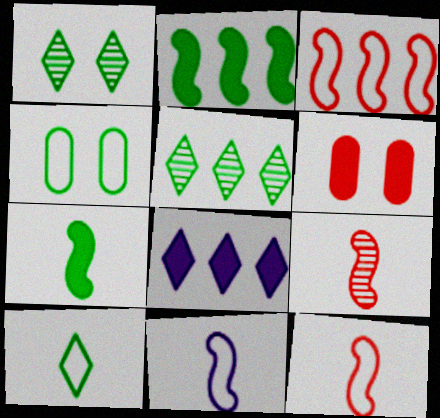[[4, 5, 7], 
[4, 8, 9], 
[5, 6, 11], 
[6, 7, 8], 
[7, 9, 11]]